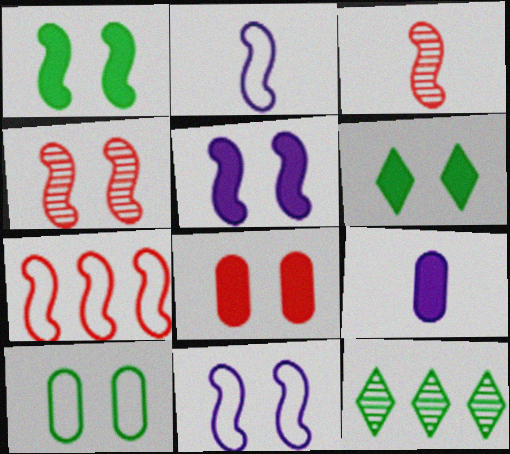[[1, 4, 11], 
[2, 8, 12], 
[5, 6, 8]]